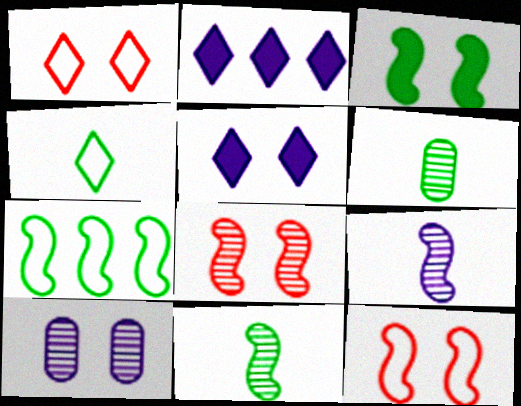[[1, 3, 10], 
[2, 6, 12], 
[3, 7, 11]]